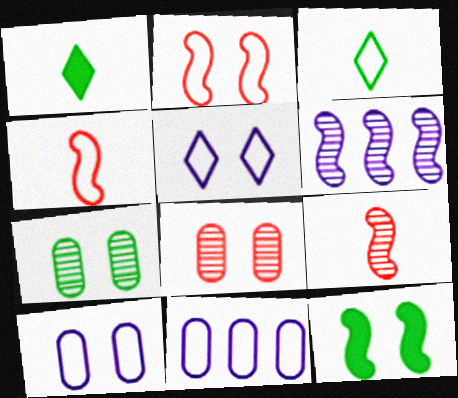[[2, 3, 11], 
[4, 6, 12], 
[5, 8, 12]]